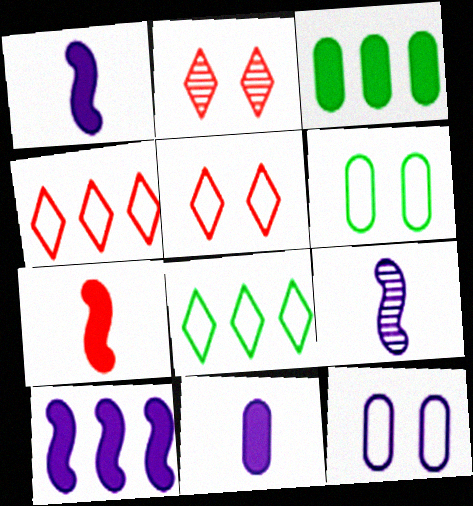[[3, 5, 9]]